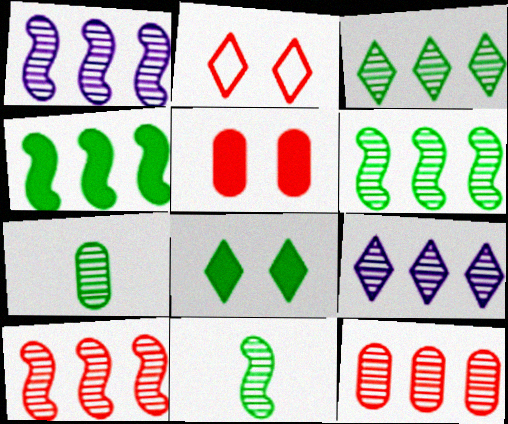[[1, 3, 12], 
[1, 6, 10], 
[6, 9, 12]]